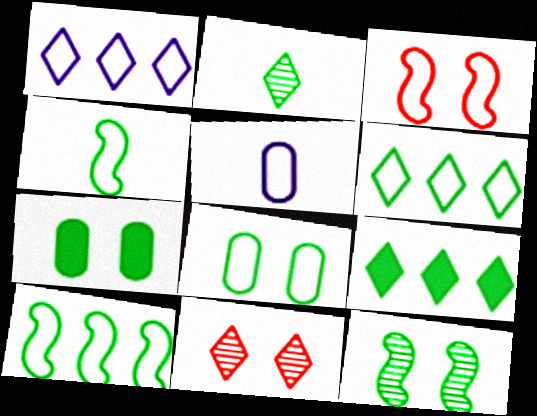[[2, 7, 10], 
[3, 5, 6], 
[4, 6, 8]]